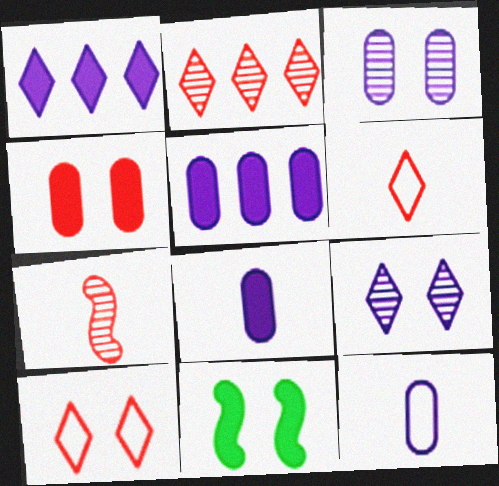[[2, 11, 12], 
[3, 5, 12], 
[3, 10, 11]]